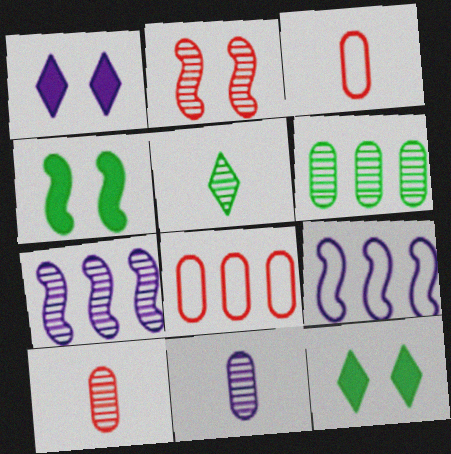[[1, 9, 11], 
[3, 7, 12], 
[9, 10, 12]]